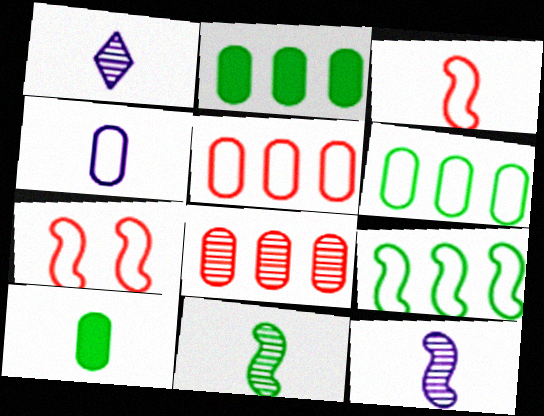[[1, 2, 7], 
[1, 3, 10]]